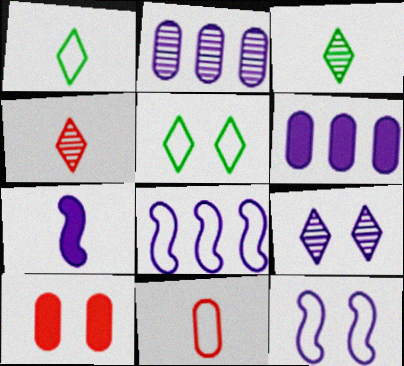[[3, 7, 11], 
[3, 8, 10], 
[5, 8, 11]]